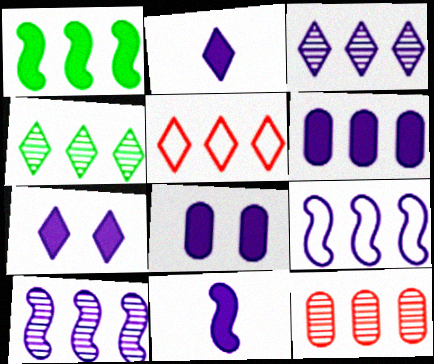[[3, 6, 9], 
[4, 10, 12], 
[6, 7, 11]]